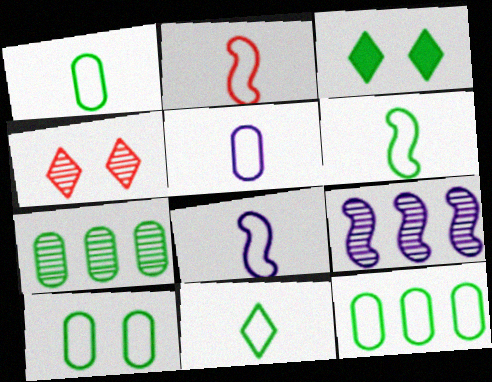[[1, 6, 11], 
[1, 10, 12], 
[2, 5, 11], 
[2, 6, 8], 
[3, 6, 7]]